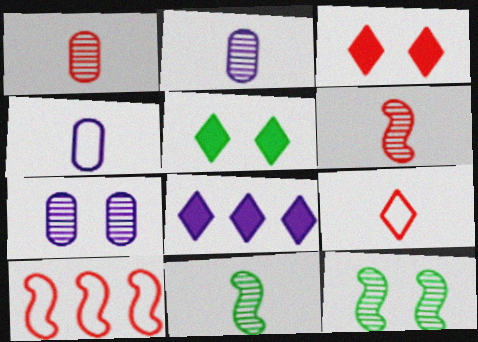[[1, 3, 10], 
[2, 5, 10]]